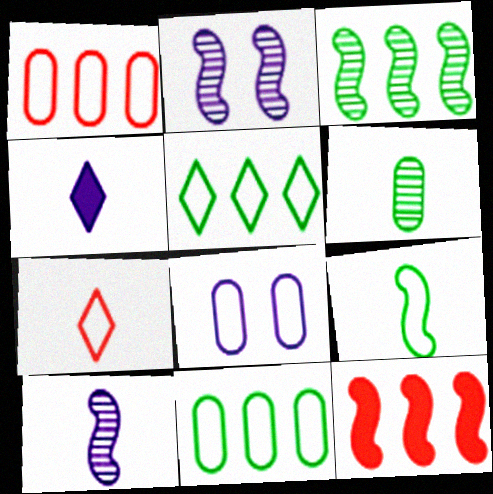[[2, 9, 12]]